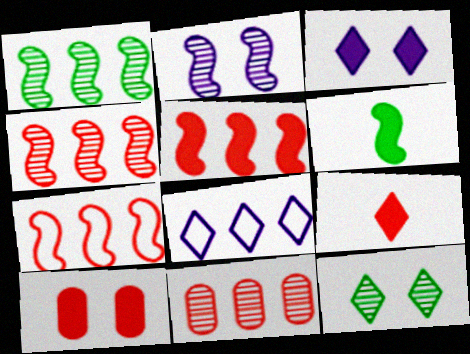[[2, 6, 7], 
[4, 5, 7], 
[5, 9, 10], 
[8, 9, 12]]